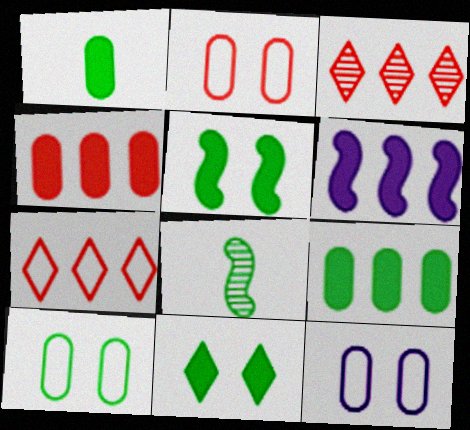[[2, 10, 12]]